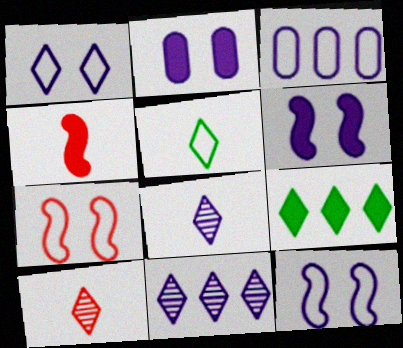[[1, 9, 10], 
[2, 4, 9], 
[3, 5, 7], 
[3, 6, 8]]